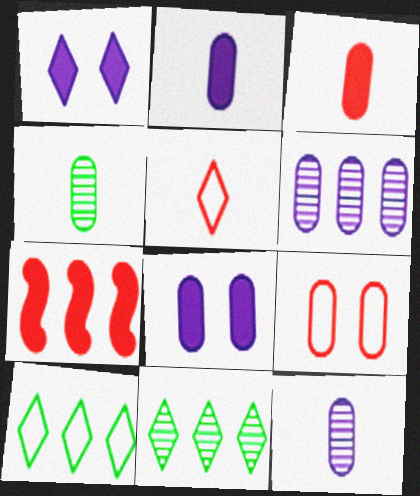[[1, 5, 11], 
[6, 7, 10]]